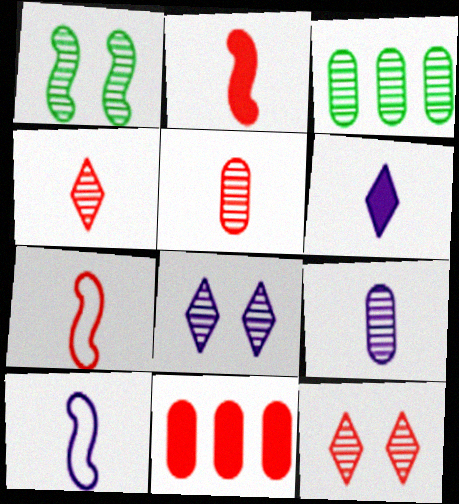[[6, 9, 10], 
[7, 11, 12]]